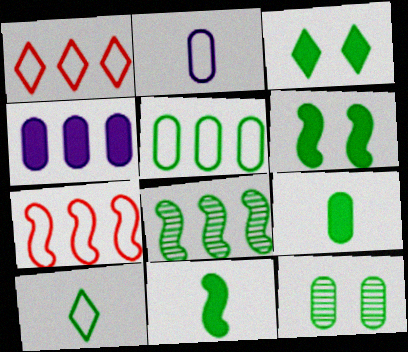[[1, 4, 8], 
[5, 9, 12]]